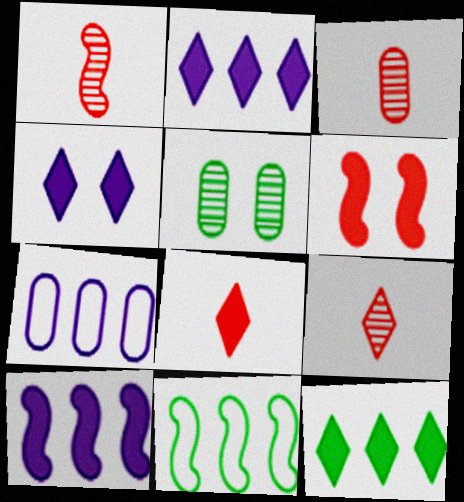[[1, 3, 9], 
[3, 4, 11], 
[4, 8, 12]]